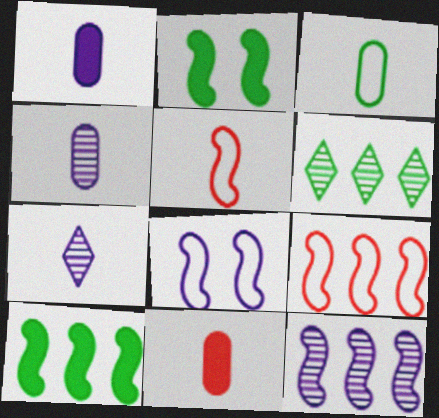[[2, 3, 6], 
[2, 5, 12], 
[3, 4, 11], 
[6, 8, 11], 
[9, 10, 12]]